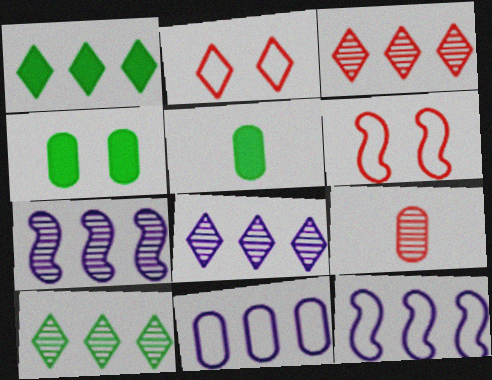[[2, 5, 7], 
[3, 8, 10], 
[4, 9, 11], 
[5, 6, 8]]